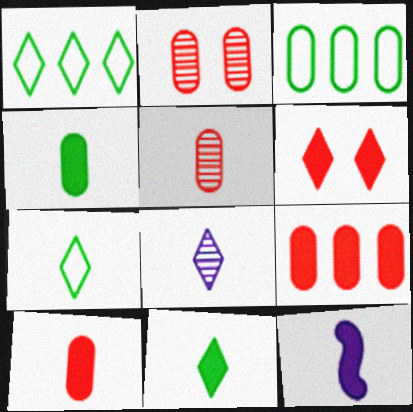[[1, 2, 12], 
[1, 6, 8], 
[5, 7, 12], 
[10, 11, 12]]